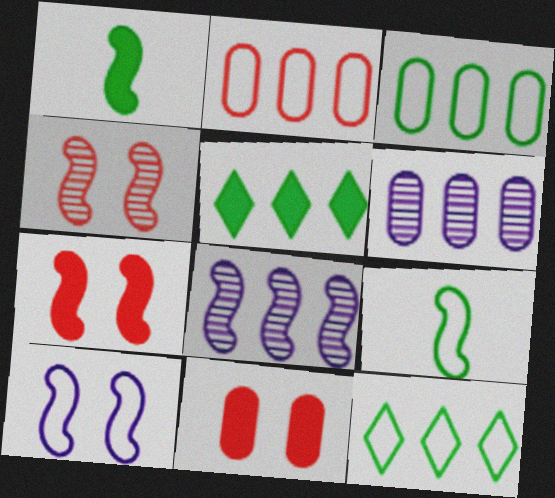[[2, 5, 8], 
[7, 8, 9]]